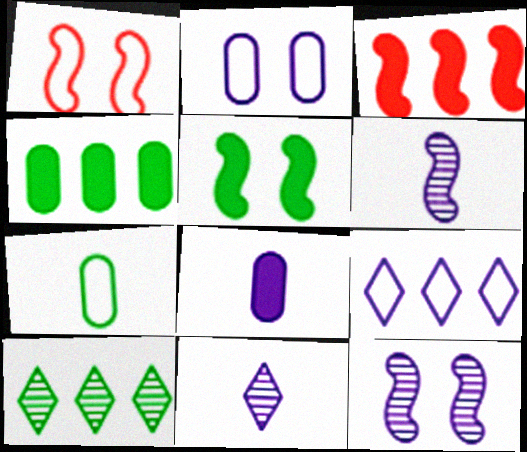[[1, 4, 11], 
[1, 5, 12], 
[1, 7, 9], 
[1, 8, 10], 
[5, 7, 10], 
[8, 9, 12]]